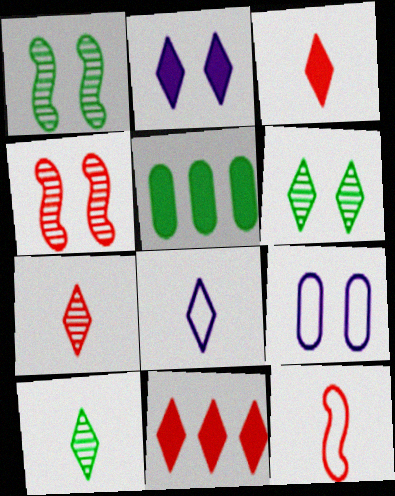[[3, 8, 10], 
[4, 5, 8], 
[6, 8, 11]]